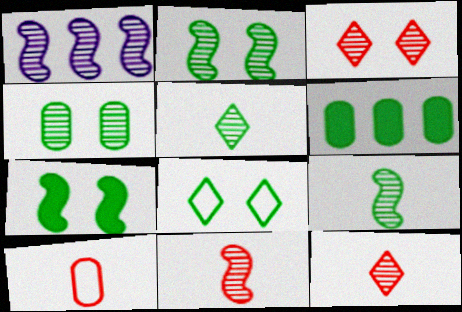[[1, 2, 11], 
[1, 4, 12], 
[4, 7, 8], 
[6, 8, 9]]